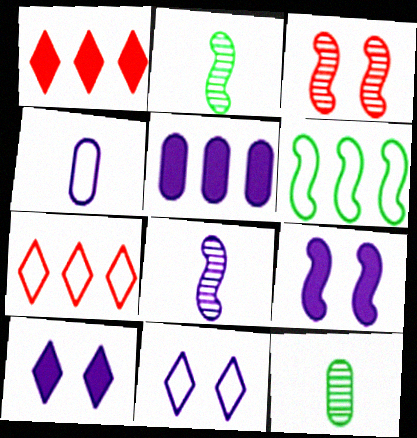[[5, 8, 11], 
[7, 9, 12]]